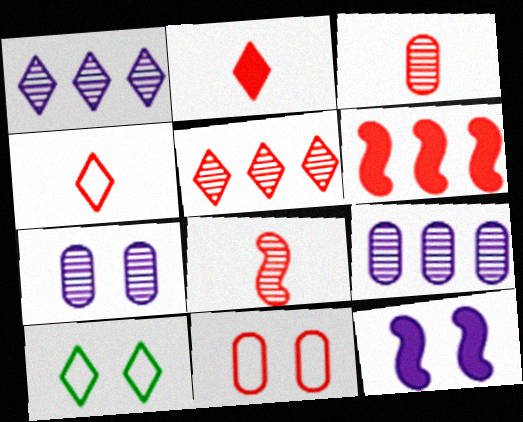[[1, 2, 10]]